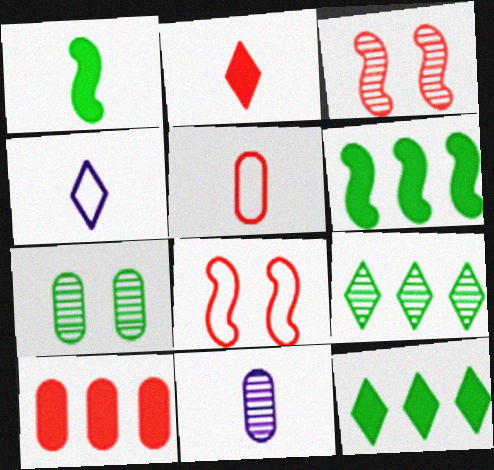[[3, 9, 11], 
[8, 11, 12]]